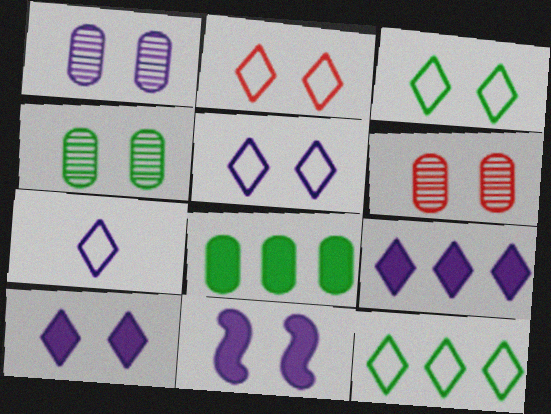[[1, 4, 6], 
[1, 5, 11], 
[2, 3, 5], 
[2, 4, 11], 
[2, 7, 12], 
[3, 6, 11]]